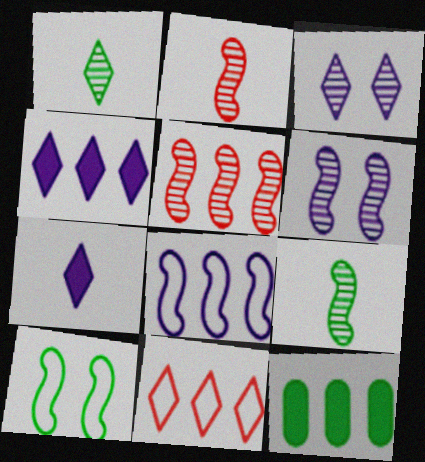[[1, 10, 12], 
[5, 6, 9]]